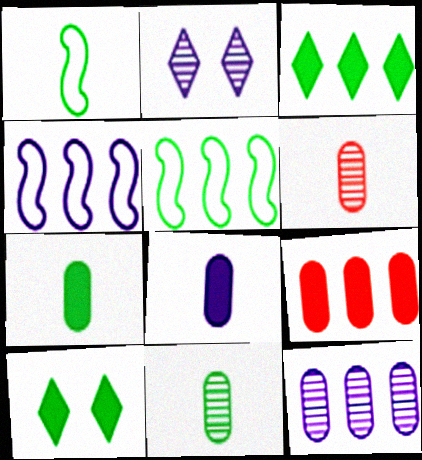[[1, 2, 9], 
[2, 4, 8], 
[4, 6, 10], 
[5, 10, 11]]